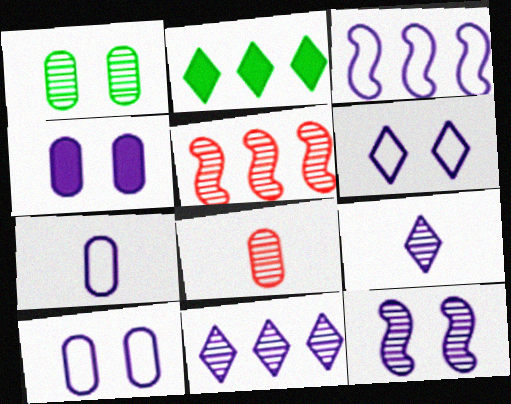[[1, 5, 9], 
[3, 4, 9], 
[3, 6, 7], 
[4, 6, 12]]